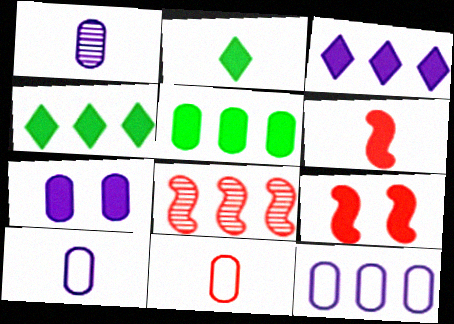[[1, 7, 12], 
[4, 6, 7], 
[4, 8, 12]]